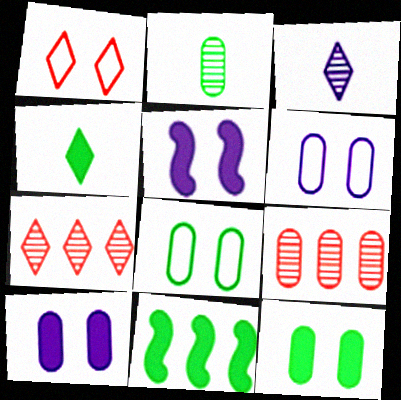[[4, 11, 12]]